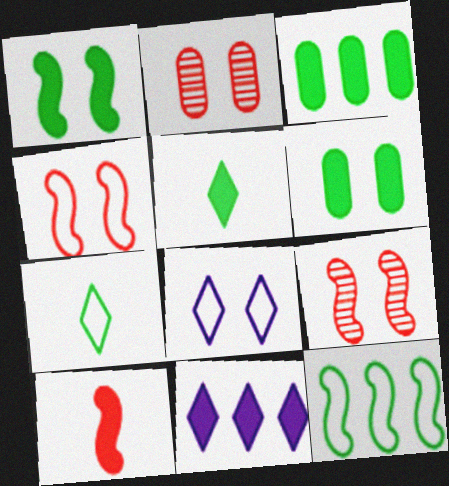[[1, 2, 8], 
[1, 3, 5], 
[6, 8, 9], 
[6, 10, 11]]